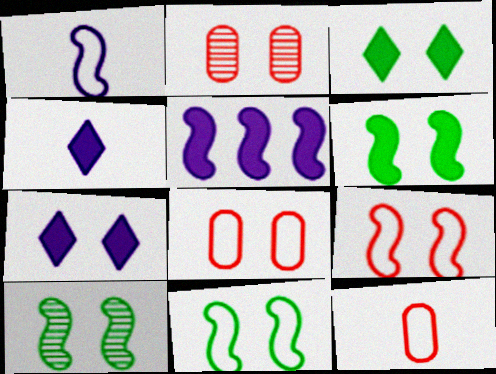[[2, 7, 11], 
[6, 10, 11], 
[7, 8, 10]]